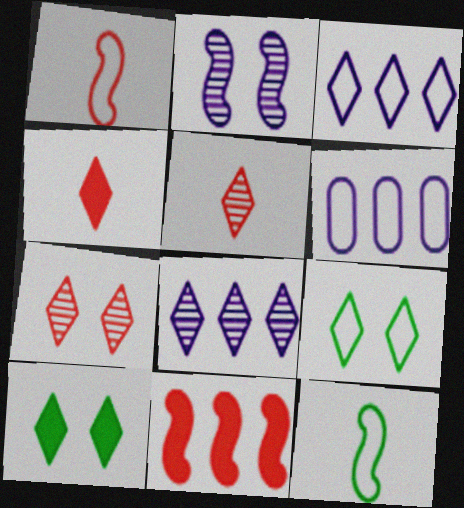[[1, 6, 9], 
[2, 11, 12], 
[3, 5, 10], 
[4, 8, 9]]